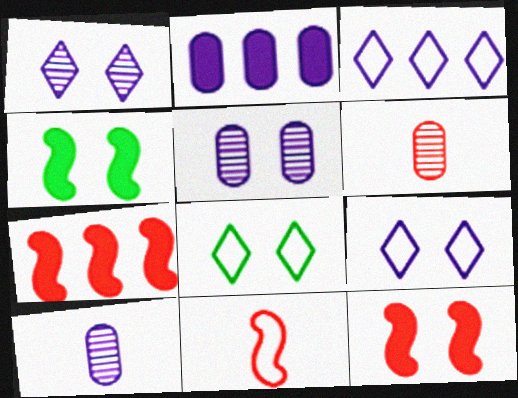[[3, 4, 6], 
[5, 8, 12], 
[7, 8, 10]]